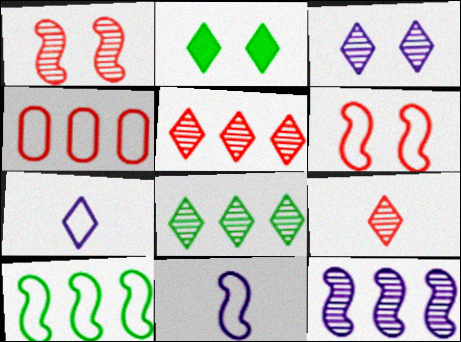[[2, 5, 7], 
[3, 8, 9], 
[6, 10, 11]]